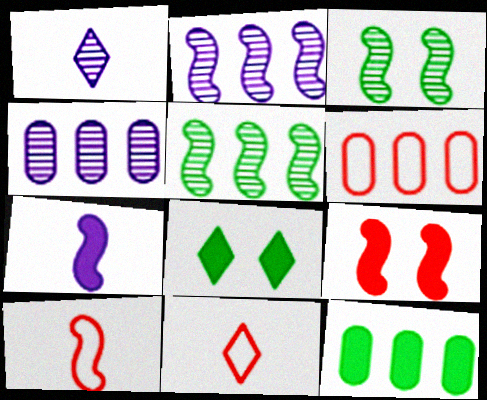[[4, 6, 12], 
[4, 8, 10]]